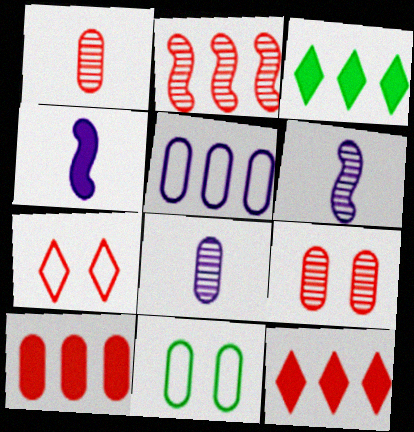[[2, 3, 5], 
[6, 11, 12], 
[8, 10, 11]]